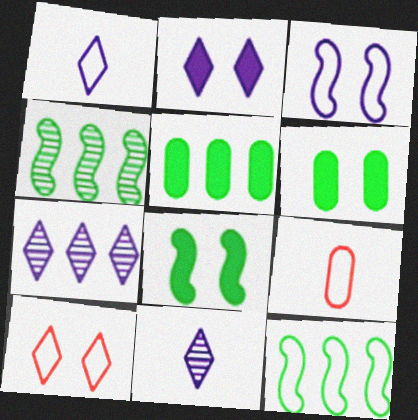[[1, 2, 7], 
[2, 4, 9], 
[7, 8, 9]]